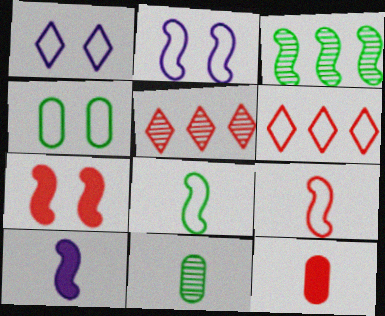[[1, 3, 12], 
[4, 5, 10]]